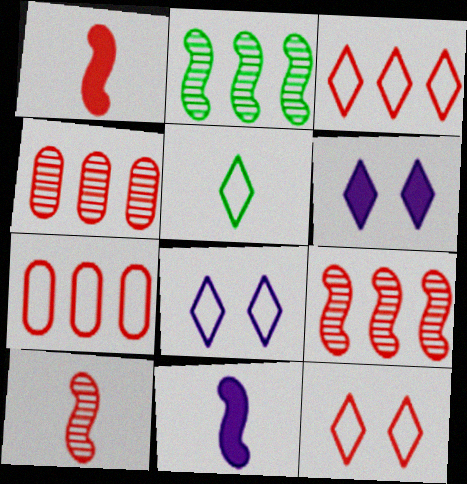[[1, 4, 12], 
[3, 5, 8]]